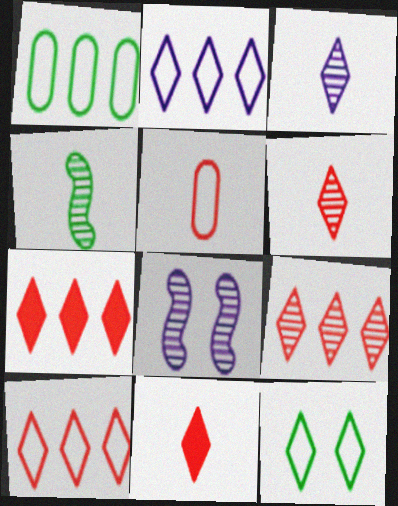[[1, 8, 11], 
[3, 7, 12], 
[7, 9, 10]]